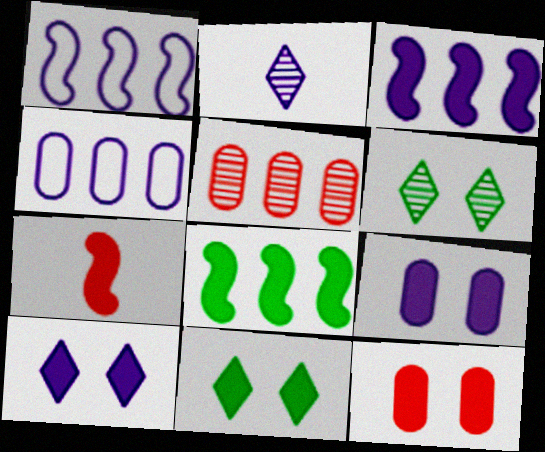[[1, 2, 9], 
[4, 6, 7]]